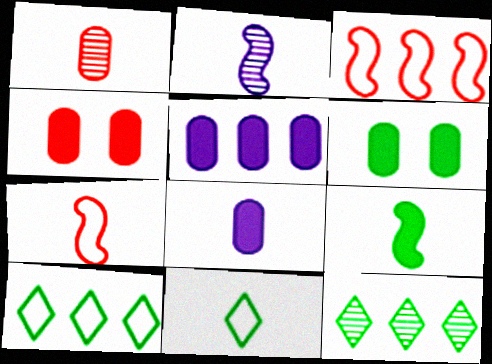[[2, 4, 10], 
[2, 7, 9], 
[3, 5, 12]]